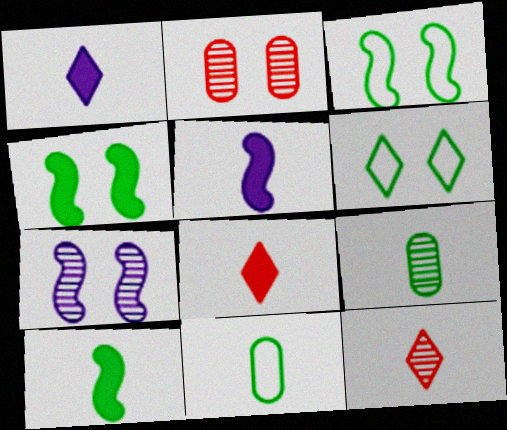[[5, 11, 12]]